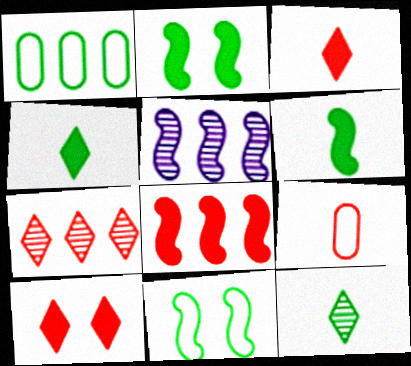[[1, 2, 12]]